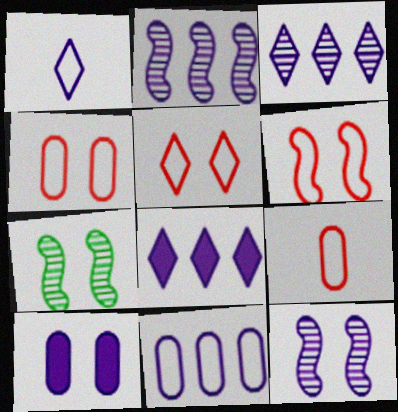[[1, 2, 10], 
[2, 8, 11], 
[4, 5, 6], 
[5, 7, 10], 
[7, 8, 9]]